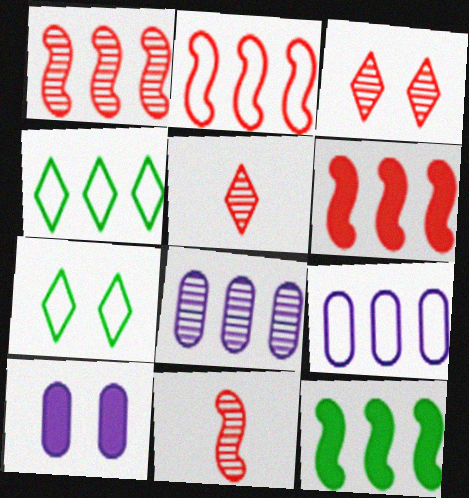[[1, 2, 6], 
[2, 4, 9], 
[4, 6, 8], 
[4, 10, 11]]